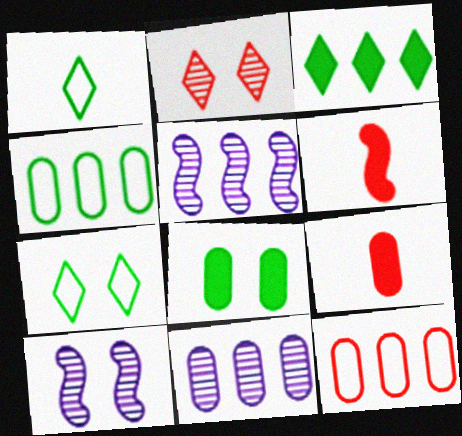[[2, 6, 12], 
[3, 5, 12], 
[5, 7, 9], 
[6, 7, 11]]